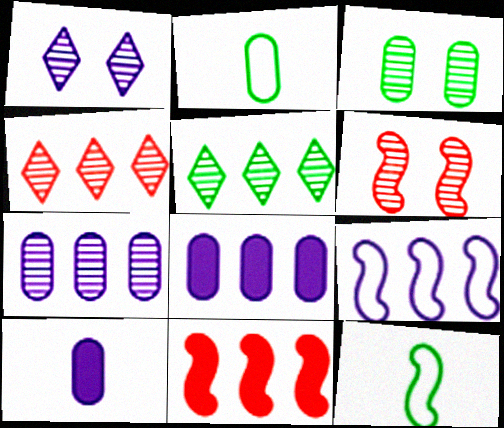[[1, 2, 11], 
[1, 3, 6], 
[1, 9, 10]]